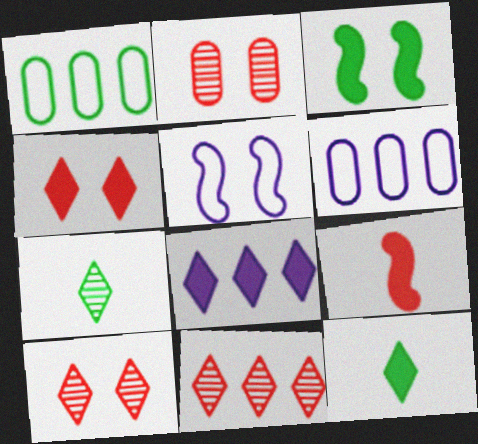[[1, 3, 7], 
[4, 8, 12]]